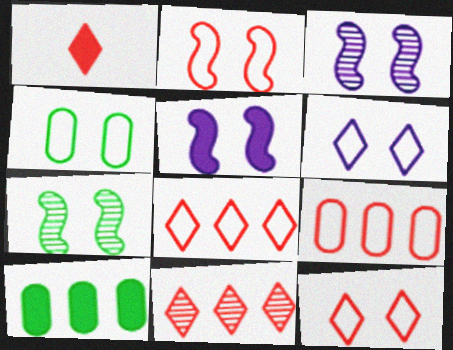[[1, 5, 10], 
[1, 11, 12], 
[2, 4, 6], 
[2, 5, 7]]